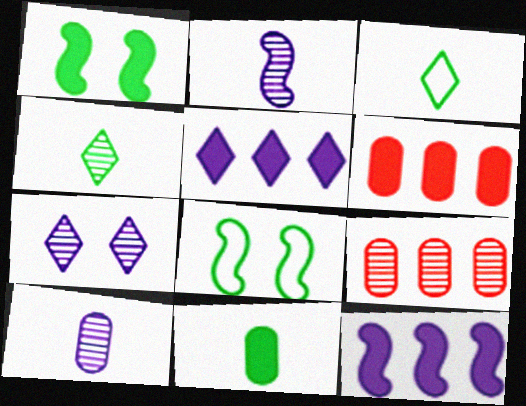[]